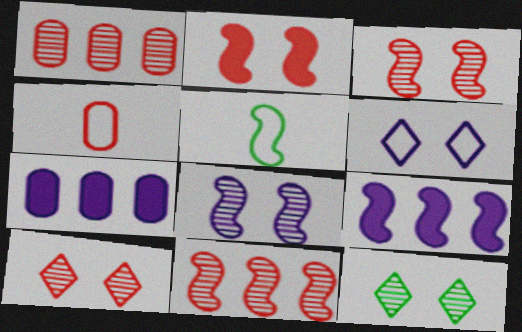[[3, 5, 9], 
[4, 9, 12], 
[5, 7, 10]]